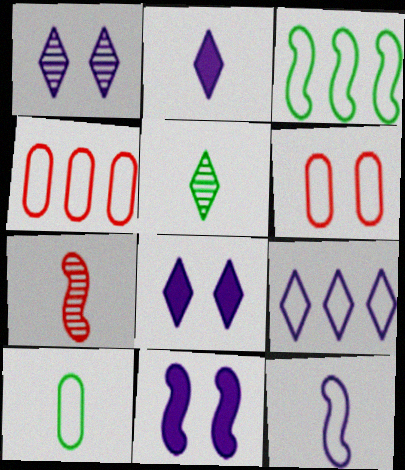[[1, 2, 9], 
[2, 7, 10], 
[3, 4, 9], 
[3, 7, 11], 
[4, 5, 11]]